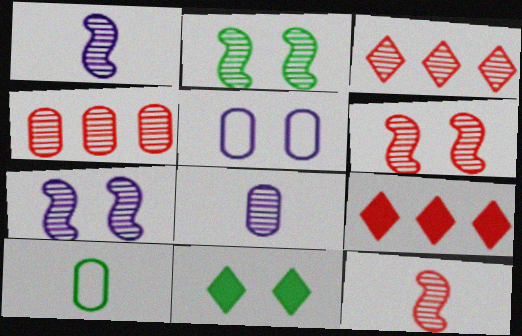[[2, 3, 8], 
[2, 6, 7], 
[5, 6, 11], 
[7, 9, 10]]